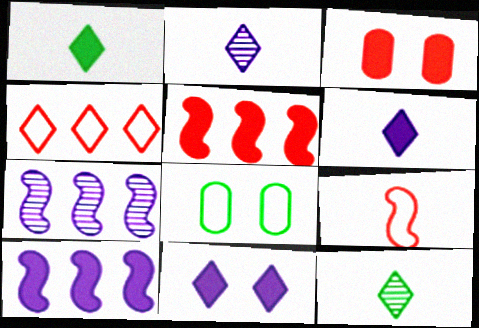[[1, 3, 10], 
[2, 5, 8], 
[4, 11, 12]]